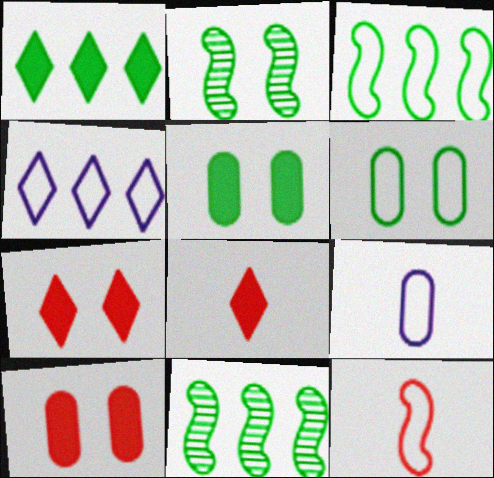[[4, 6, 12], 
[7, 9, 11]]